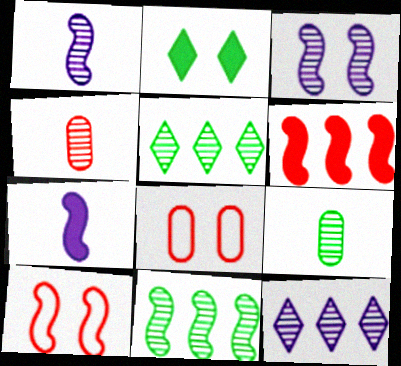[[2, 3, 8], 
[3, 4, 5], 
[5, 7, 8], 
[7, 10, 11]]